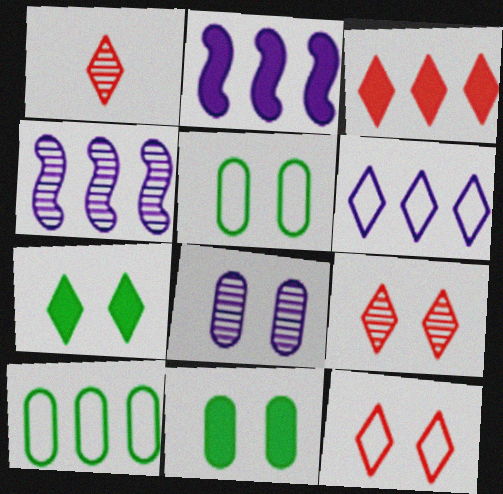[[1, 2, 5], 
[1, 3, 12], 
[1, 6, 7], 
[3, 4, 10]]